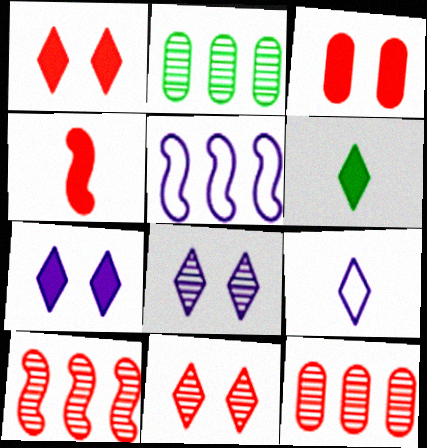[]